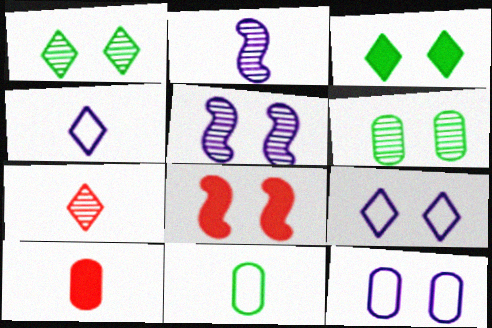[[1, 8, 12], 
[6, 8, 9]]